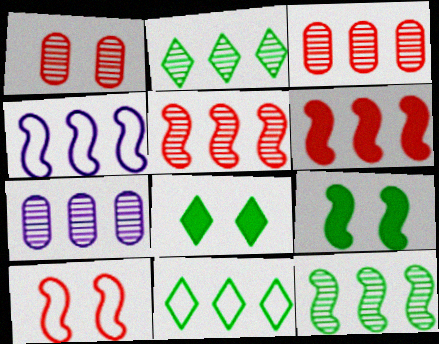[[2, 5, 7], 
[4, 6, 12], 
[6, 7, 11]]